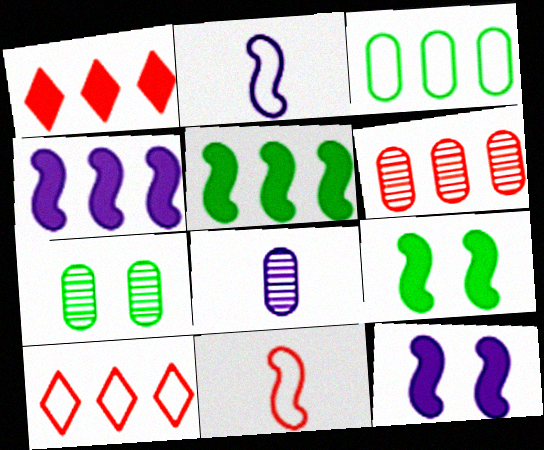[[1, 2, 7], 
[6, 7, 8], 
[8, 9, 10]]